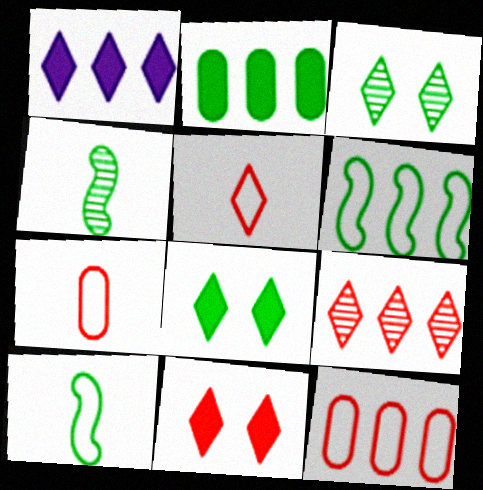[[1, 3, 5], 
[2, 3, 10], 
[5, 9, 11]]